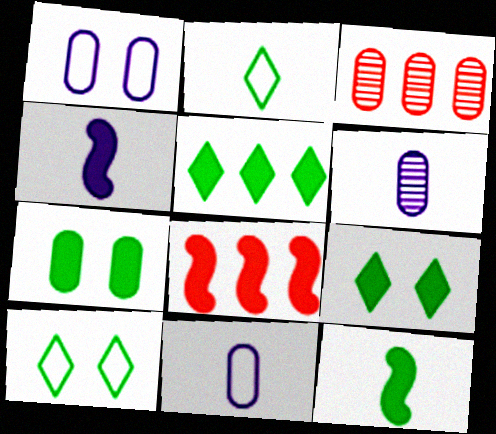[[3, 4, 10], 
[3, 7, 11], 
[5, 7, 12], 
[6, 8, 10]]